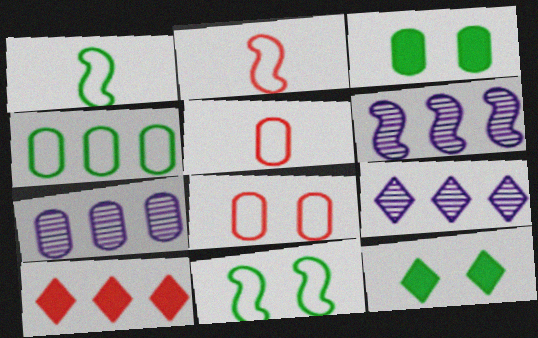[[2, 3, 9], 
[2, 7, 12], 
[3, 5, 7], 
[4, 6, 10], 
[5, 6, 12], 
[6, 7, 9]]